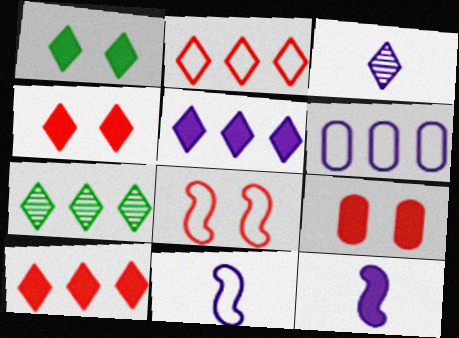[[1, 2, 3], 
[2, 5, 7], 
[7, 9, 11]]